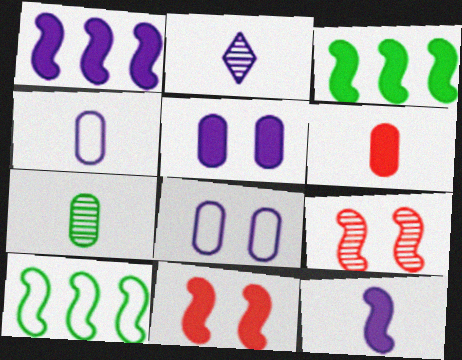[[1, 2, 8], 
[2, 4, 12], 
[3, 11, 12], 
[4, 6, 7], 
[9, 10, 12]]